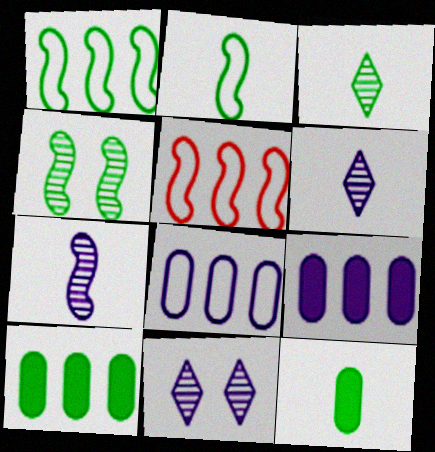[[2, 3, 12], 
[5, 11, 12]]